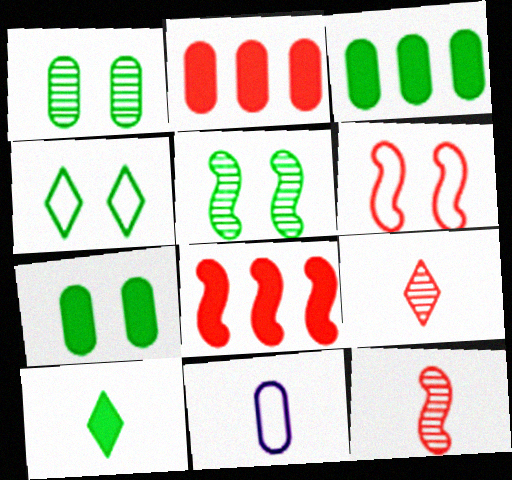[[1, 2, 11], 
[2, 6, 9], 
[4, 5, 7], 
[6, 8, 12], 
[10, 11, 12]]